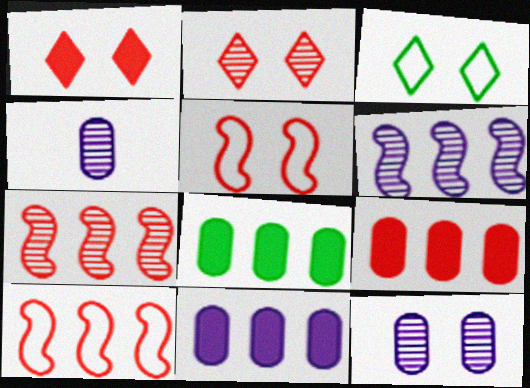[[8, 9, 11]]